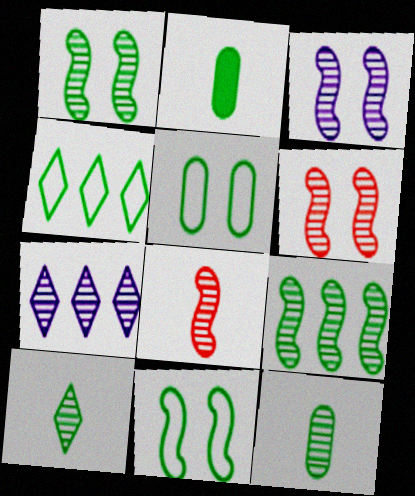[[1, 2, 4], 
[1, 3, 6], 
[3, 8, 9], 
[6, 7, 12]]